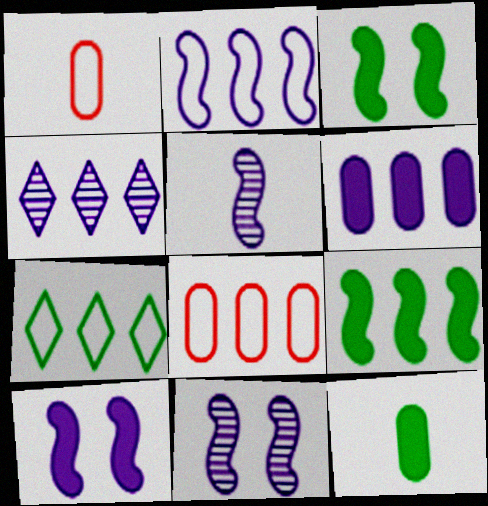[[1, 3, 4], 
[2, 4, 6], 
[2, 5, 10], 
[2, 7, 8], 
[4, 8, 9]]